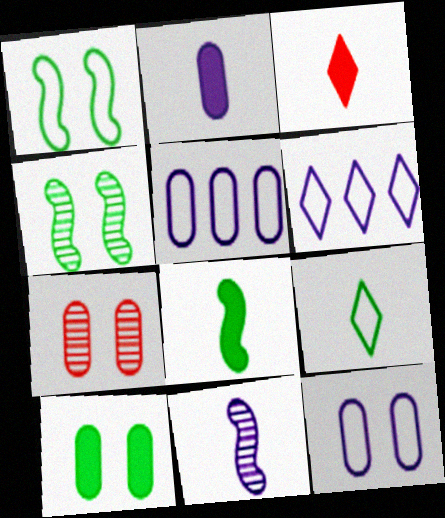[[2, 3, 8], 
[3, 4, 5], 
[6, 7, 8], 
[7, 10, 12]]